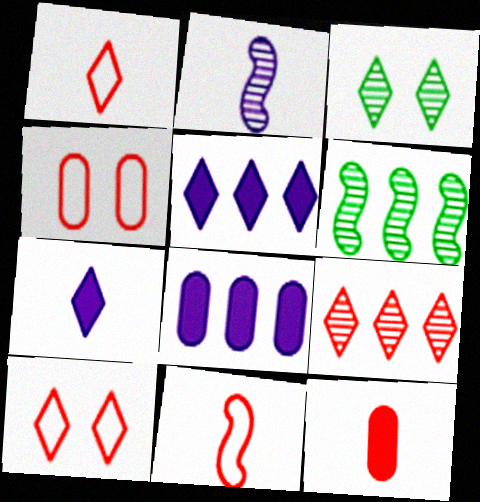[[1, 3, 5], 
[3, 8, 11], 
[4, 6, 7]]